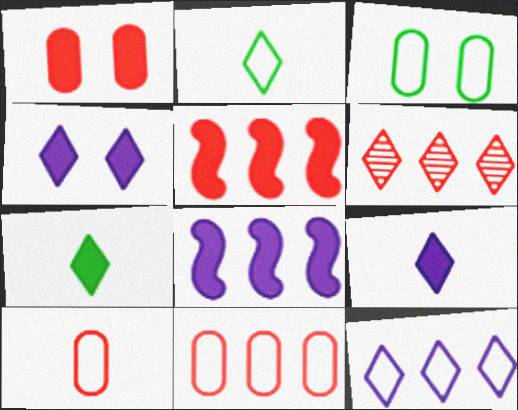[[1, 7, 8], 
[2, 4, 6], 
[5, 6, 11]]